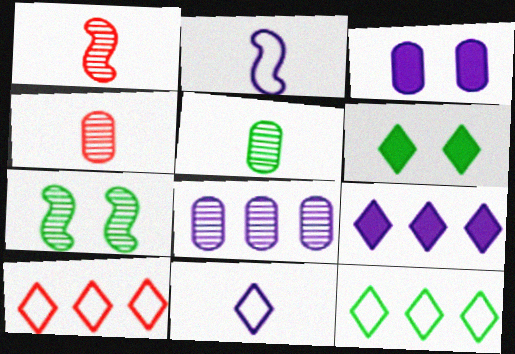[[1, 3, 12]]